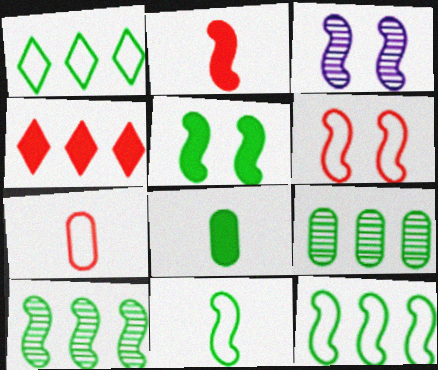[[2, 3, 12], 
[3, 5, 6], 
[5, 10, 11]]